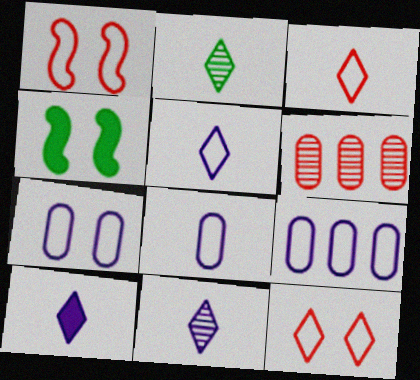[[2, 3, 10], 
[4, 5, 6], 
[5, 10, 11], 
[7, 8, 9]]